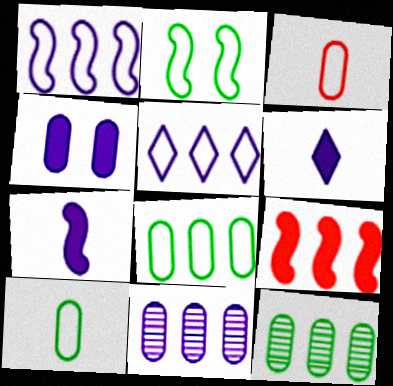[[2, 3, 5], 
[3, 4, 12], 
[5, 9, 12]]